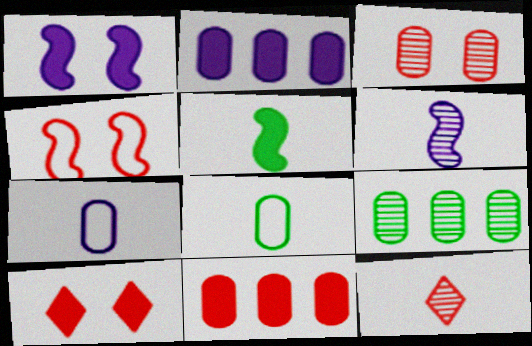[[2, 3, 8], 
[2, 5, 10], 
[3, 4, 10], 
[4, 11, 12], 
[5, 7, 12]]